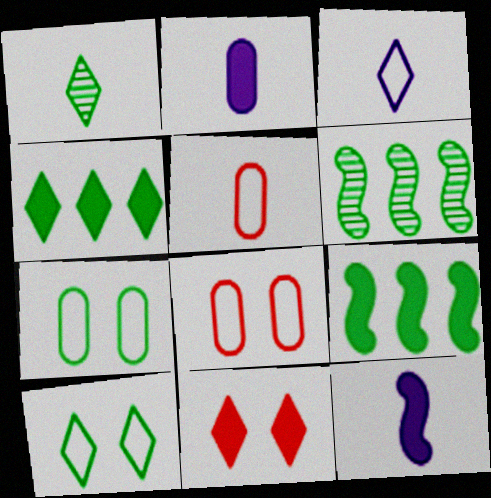[[1, 4, 10], 
[1, 5, 12], 
[1, 7, 9], 
[2, 9, 11]]